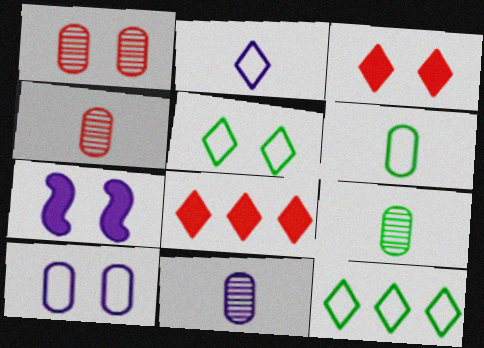[[1, 5, 7], 
[4, 7, 12], 
[4, 9, 11]]